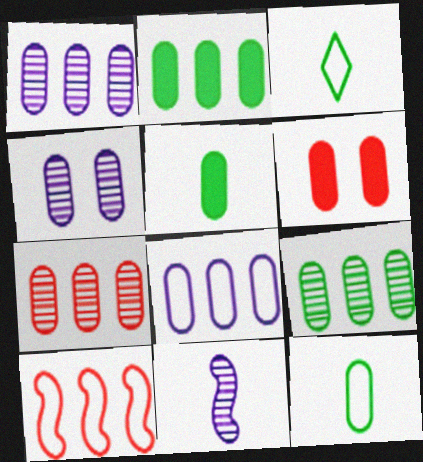[[1, 6, 12], 
[1, 7, 9], 
[2, 7, 8]]